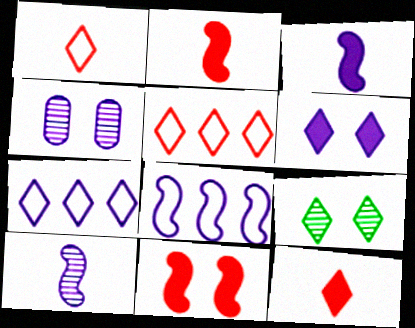[[3, 4, 7], 
[7, 9, 12]]